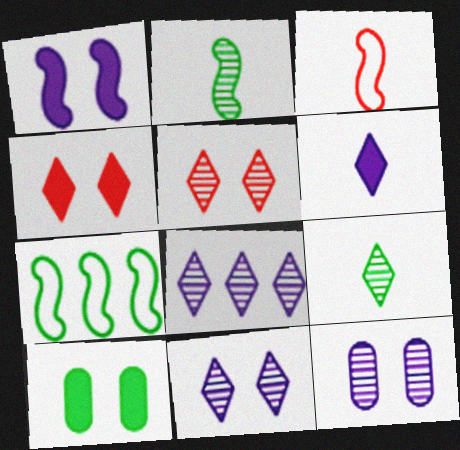[[1, 4, 10], 
[3, 8, 10], 
[5, 8, 9], 
[7, 9, 10]]